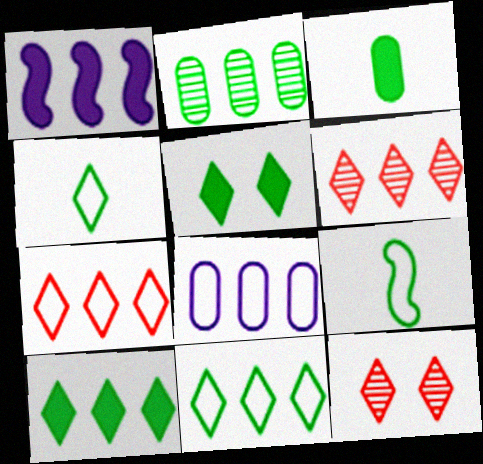[[1, 2, 7], 
[2, 5, 9]]